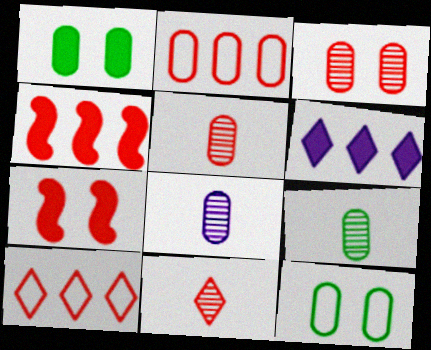[[1, 2, 8], 
[2, 7, 11], 
[5, 7, 10], 
[5, 8, 9]]